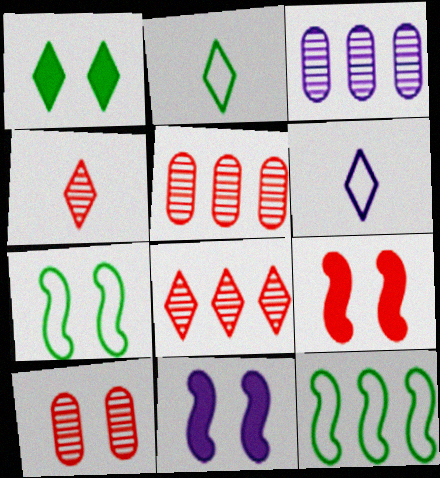[[1, 6, 8], 
[2, 3, 9], 
[2, 5, 11], 
[3, 6, 11]]